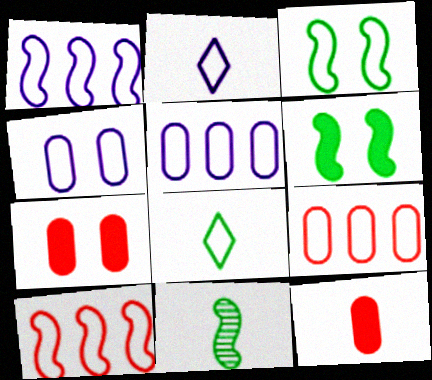[[1, 2, 4], 
[2, 3, 9], 
[2, 11, 12], 
[4, 8, 10]]